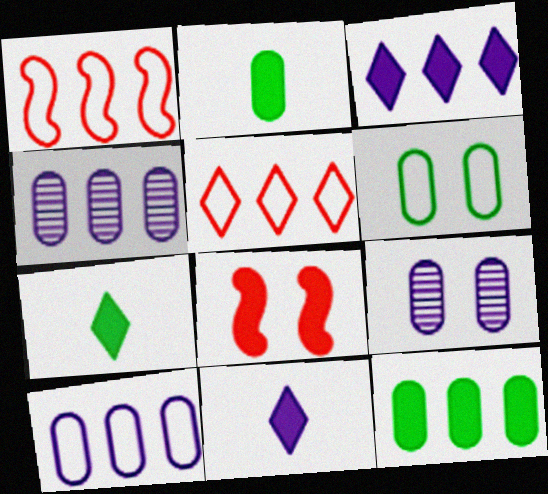[[1, 7, 9], 
[2, 3, 8], 
[8, 11, 12]]